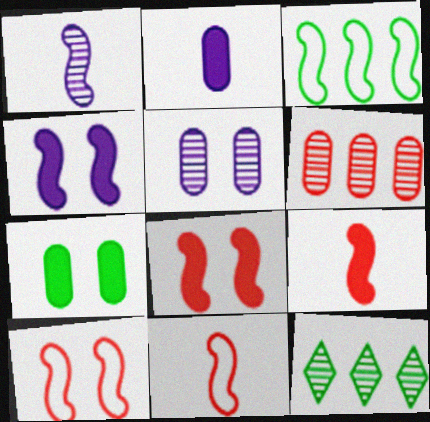[[1, 3, 8], 
[2, 10, 12]]